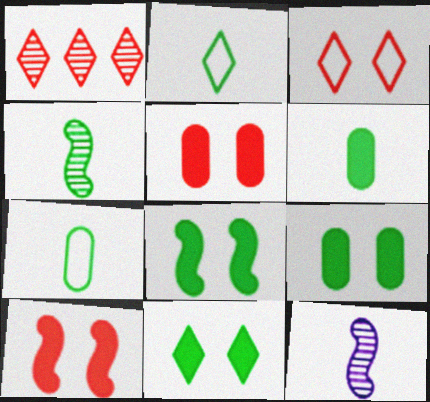[[2, 4, 6], 
[8, 9, 11]]